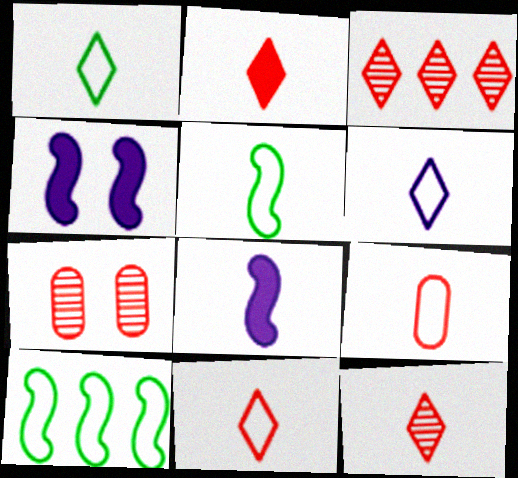[[1, 6, 11], 
[2, 11, 12], 
[5, 6, 9]]